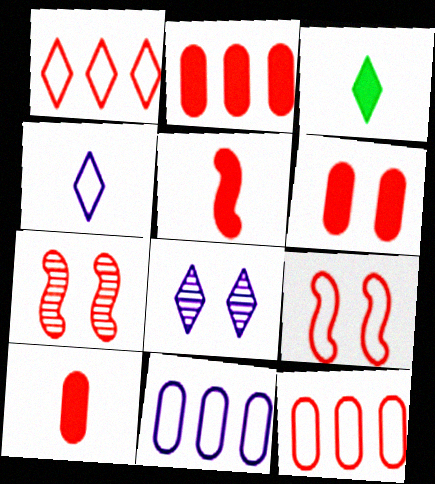[[1, 3, 8], 
[1, 7, 10], 
[2, 6, 10], 
[3, 7, 11]]